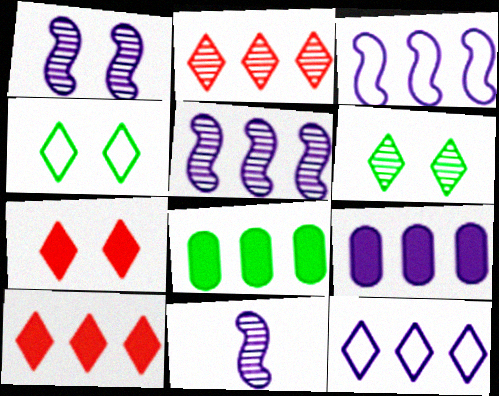[[1, 5, 11], 
[2, 3, 8], 
[5, 9, 12]]